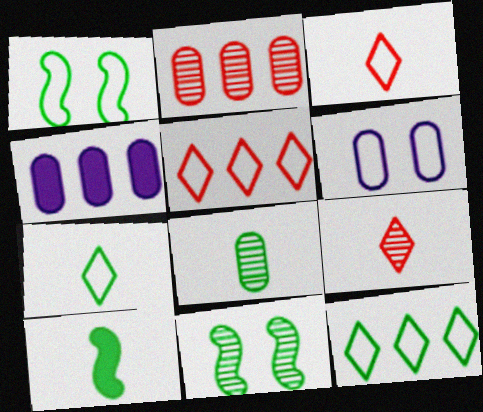[[1, 4, 9], 
[3, 4, 11], 
[7, 8, 10]]